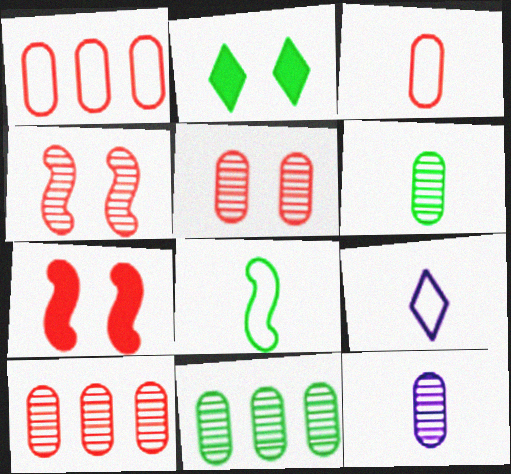[[2, 8, 11], 
[3, 8, 9], 
[5, 11, 12], 
[7, 9, 11]]